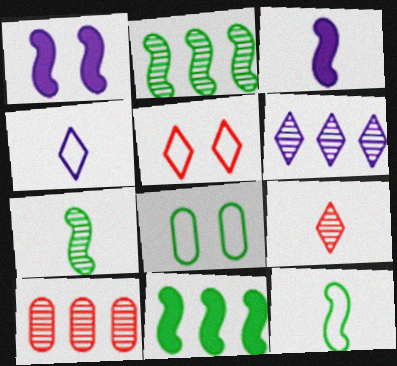[[2, 6, 10]]